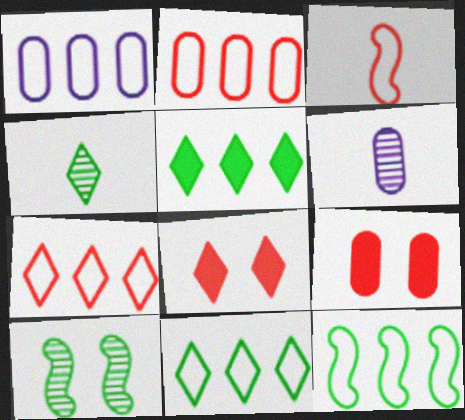[[1, 7, 12], 
[6, 8, 12]]